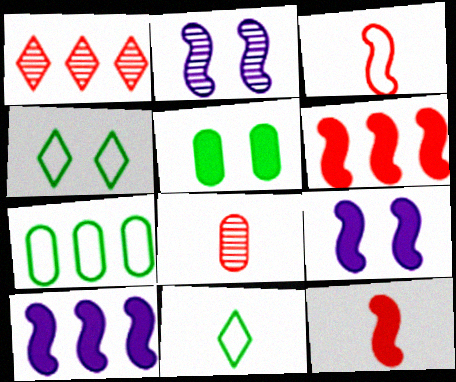[[1, 7, 10], 
[4, 8, 10]]